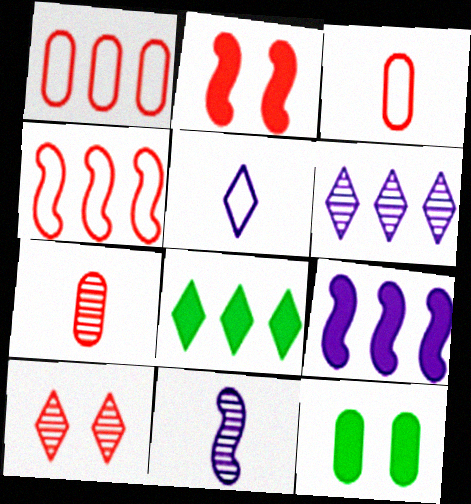[[5, 8, 10]]